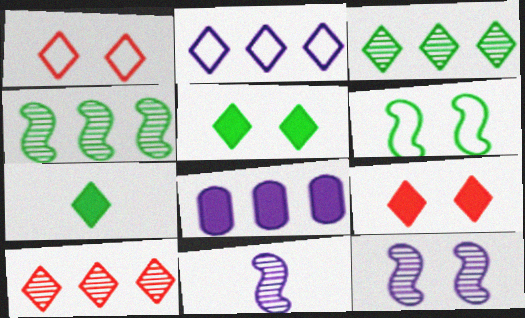[]